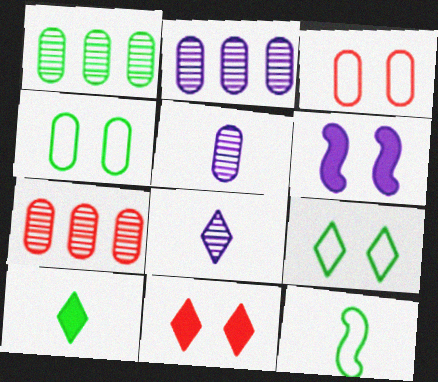[[1, 2, 7], 
[2, 11, 12]]